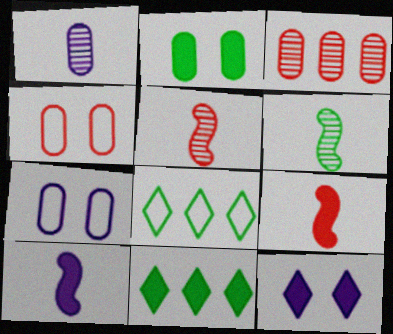[[2, 6, 8], 
[5, 7, 11]]